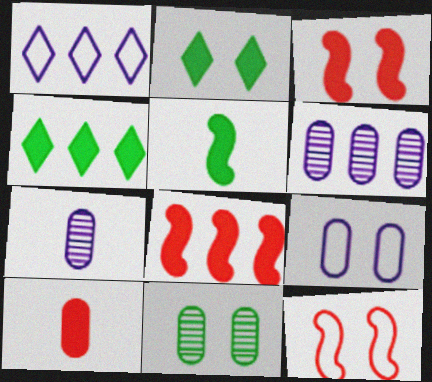[[4, 7, 12]]